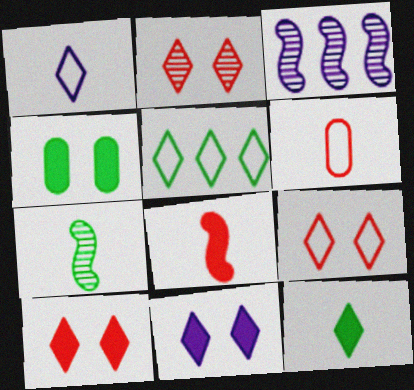[[1, 5, 9], 
[2, 9, 10], 
[4, 5, 7]]